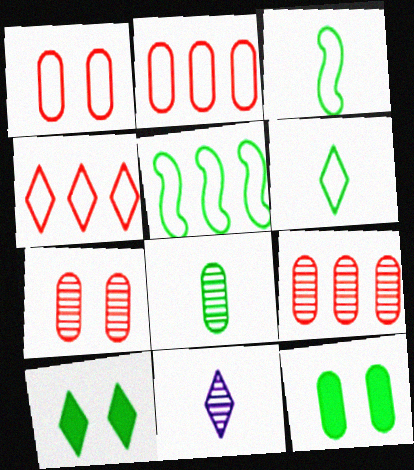[[4, 10, 11], 
[5, 8, 10]]